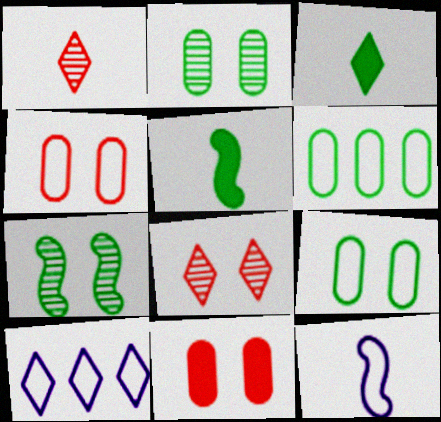[[3, 6, 7], 
[3, 8, 10]]